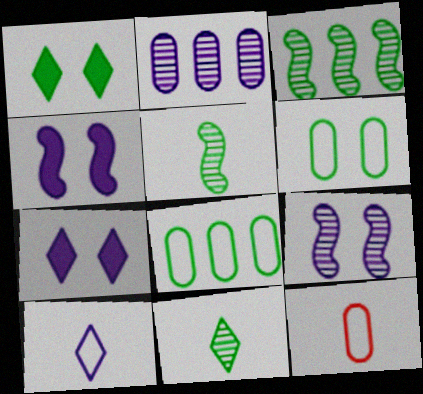[[1, 5, 8], 
[2, 4, 10], 
[3, 7, 12]]